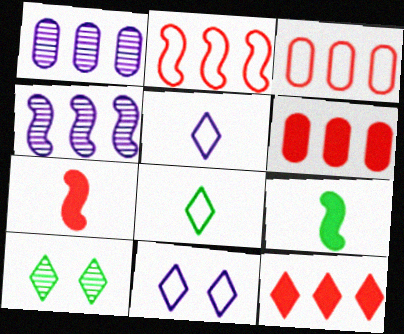[[5, 10, 12]]